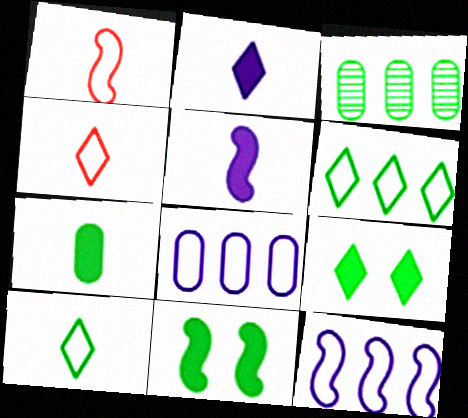[[3, 10, 11]]